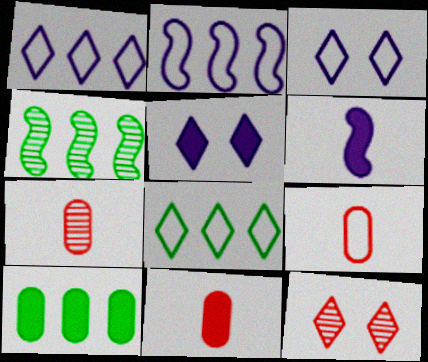[[3, 4, 11], 
[4, 5, 9], 
[4, 8, 10], 
[7, 9, 11]]